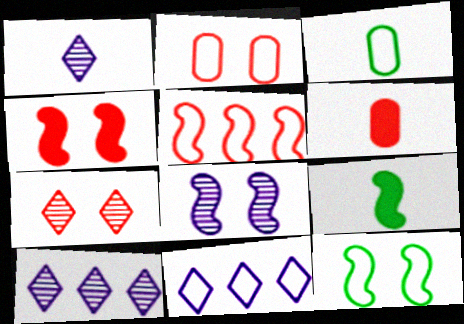[[2, 4, 7], 
[2, 9, 10], 
[3, 4, 10], 
[4, 8, 12], 
[5, 6, 7], 
[5, 8, 9], 
[6, 10, 12]]